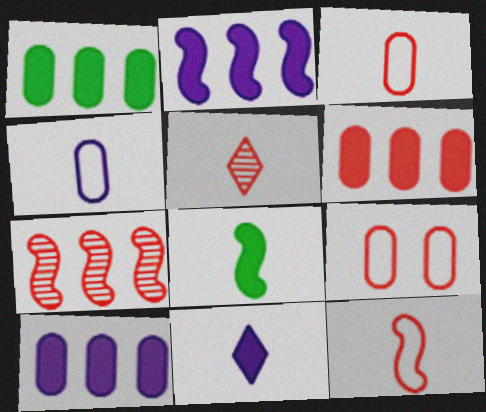[[1, 6, 10], 
[4, 5, 8]]